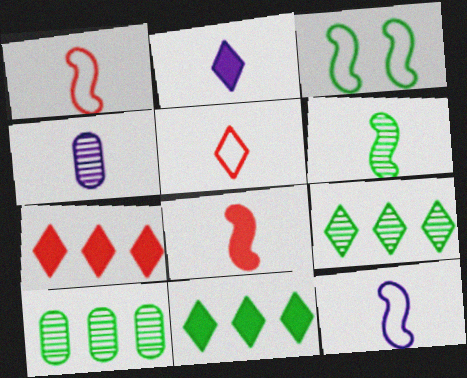[[2, 4, 12], 
[3, 4, 7], 
[6, 8, 12]]